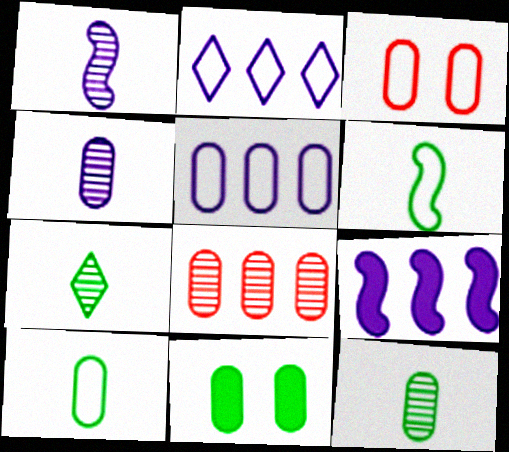[[2, 3, 6], 
[3, 5, 10], 
[3, 7, 9]]